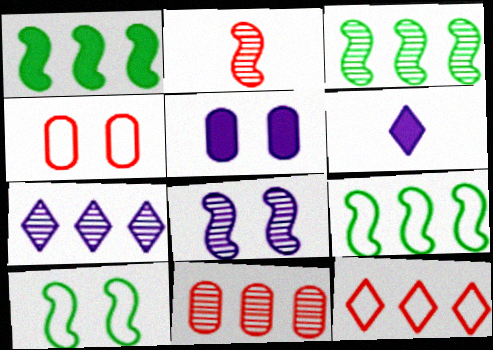[[1, 3, 9], 
[2, 3, 8], 
[3, 4, 6], 
[3, 7, 11], 
[6, 10, 11]]